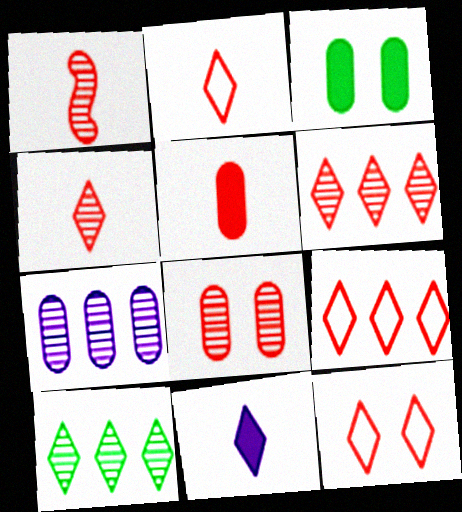[[1, 2, 5], 
[1, 6, 8], 
[2, 9, 12], 
[10, 11, 12]]